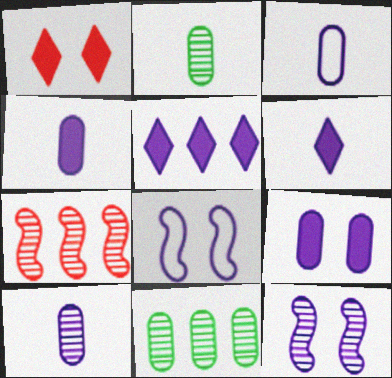[[3, 4, 10], 
[3, 5, 12], 
[5, 8, 10]]